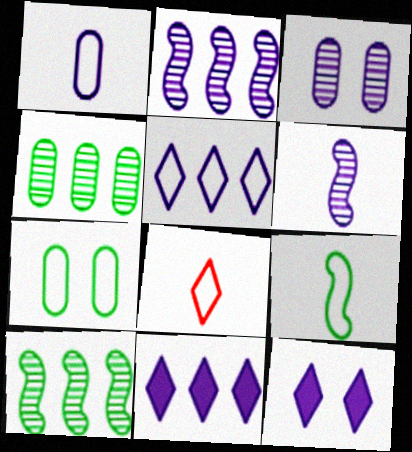[[1, 2, 12], 
[1, 8, 9]]